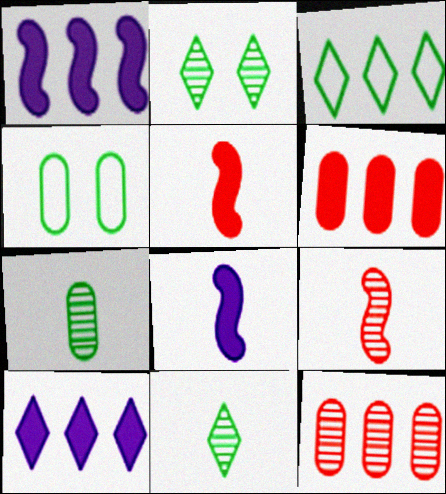[[1, 3, 12], 
[4, 9, 10]]